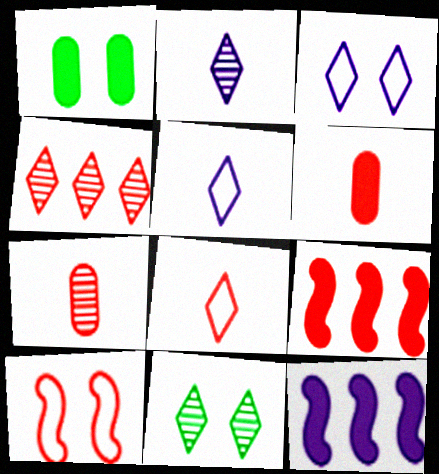[[2, 4, 11], 
[4, 6, 10]]